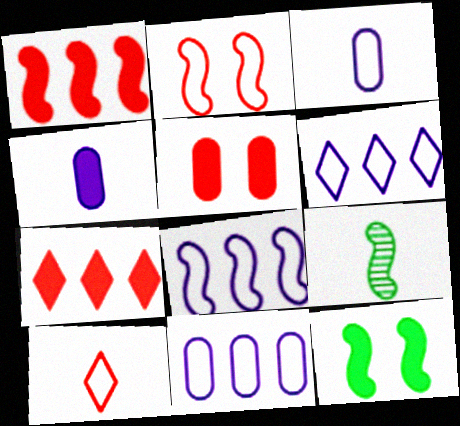[[4, 7, 12], 
[4, 9, 10], 
[5, 6, 9], 
[6, 8, 11]]